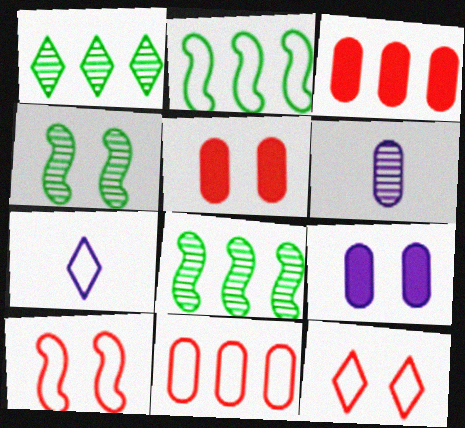[[3, 4, 7], 
[4, 9, 12], 
[5, 7, 8]]